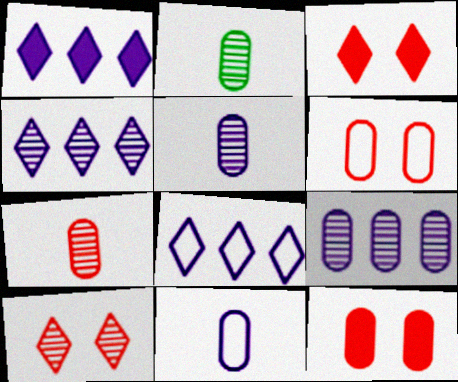[[1, 4, 8], 
[2, 5, 7]]